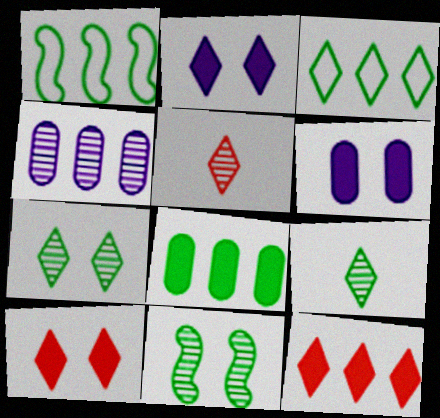[[1, 4, 12], 
[1, 5, 6], 
[2, 3, 5], 
[4, 5, 11]]